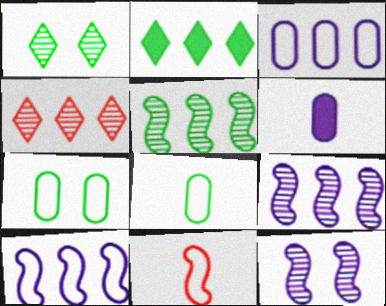[]